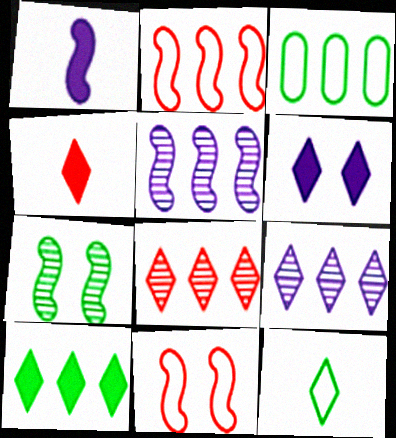[[1, 2, 7], 
[4, 6, 10], 
[6, 8, 12]]